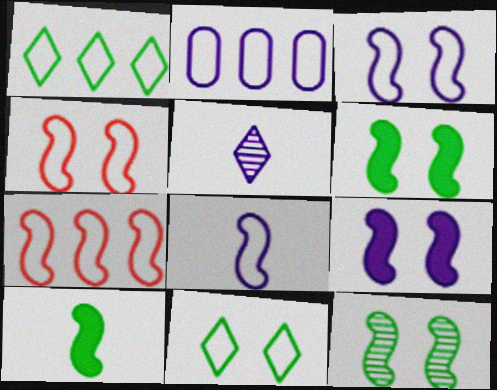[[1, 2, 7], 
[2, 5, 9], 
[4, 9, 12]]